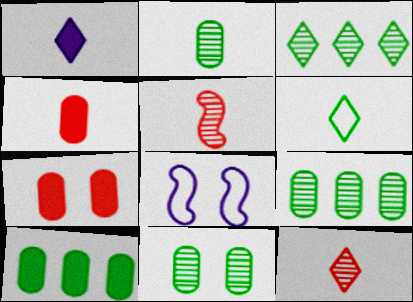[[1, 6, 12], 
[2, 9, 11], 
[3, 4, 8], 
[8, 10, 12]]